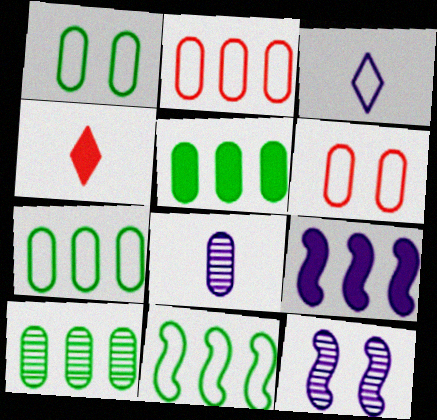[[3, 6, 11], 
[4, 7, 12], 
[5, 6, 8], 
[5, 7, 10]]